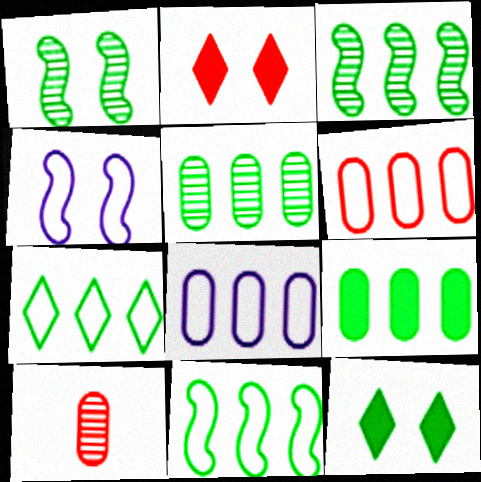[[3, 7, 9]]